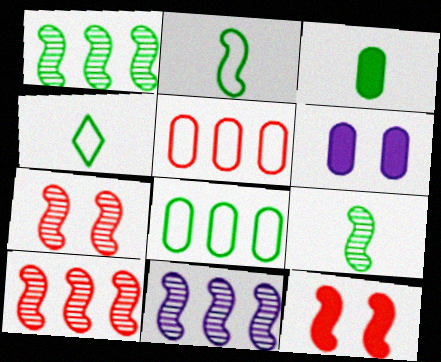[[1, 10, 11], 
[2, 11, 12], 
[3, 4, 9], 
[4, 6, 10], 
[7, 9, 11]]